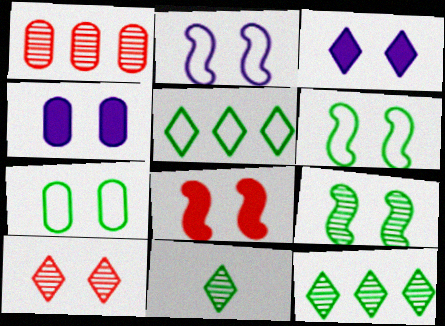[[2, 8, 9], 
[4, 6, 10]]